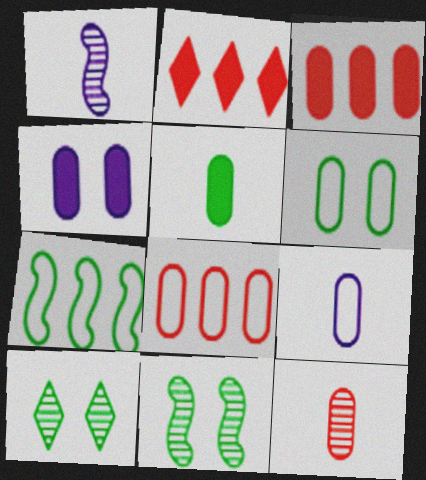[[1, 2, 6], 
[2, 9, 11], 
[3, 4, 5], 
[5, 7, 10], 
[5, 9, 12], 
[6, 8, 9]]